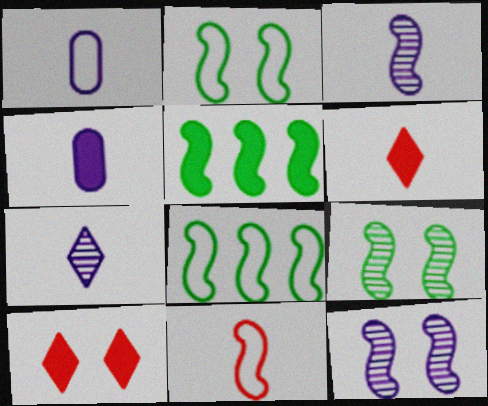[[4, 5, 10], 
[5, 11, 12]]